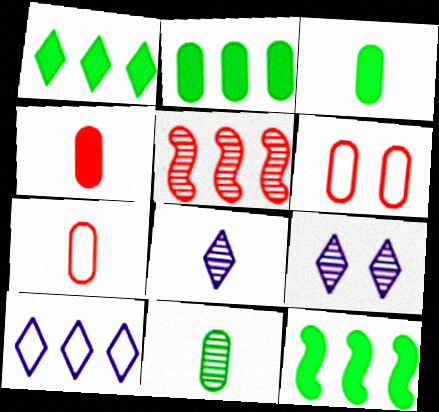[[1, 2, 12], 
[2, 5, 10], 
[5, 9, 11], 
[6, 8, 12], 
[7, 9, 12]]